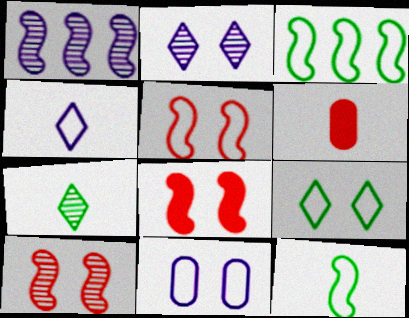[[1, 6, 9], 
[1, 8, 12], 
[2, 3, 6], 
[5, 8, 10], 
[5, 9, 11]]